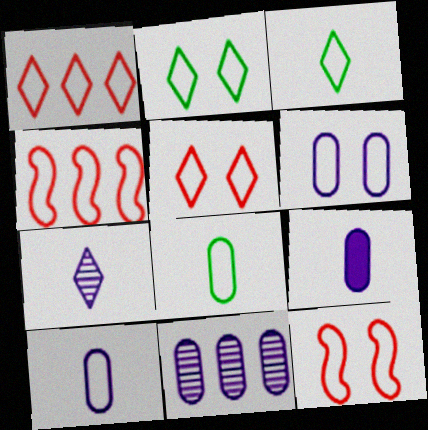[[2, 4, 10], 
[2, 6, 12], 
[3, 4, 6], 
[6, 9, 11]]